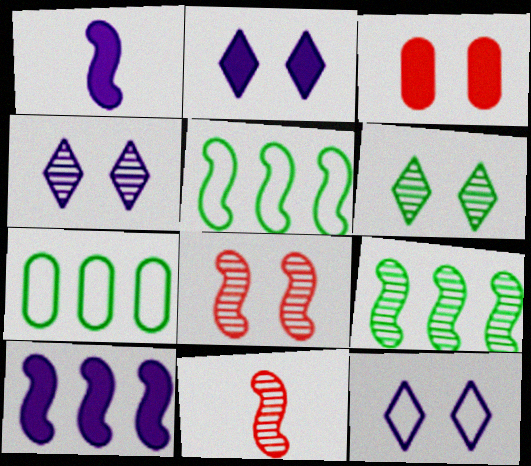[[1, 5, 8], 
[2, 4, 12], 
[2, 7, 11]]